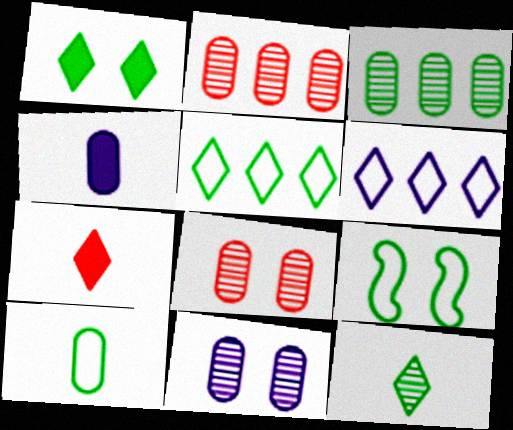[[1, 5, 12], 
[5, 9, 10]]